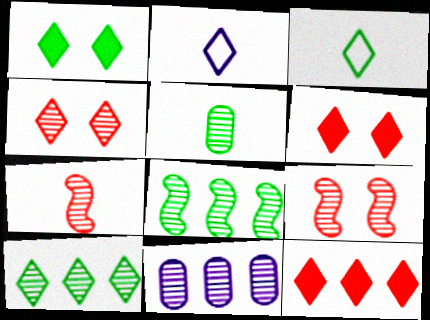[[1, 3, 10], 
[2, 6, 10]]